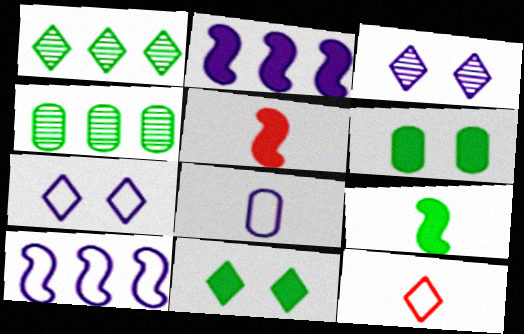[[2, 3, 8], 
[4, 5, 7], 
[7, 8, 10]]